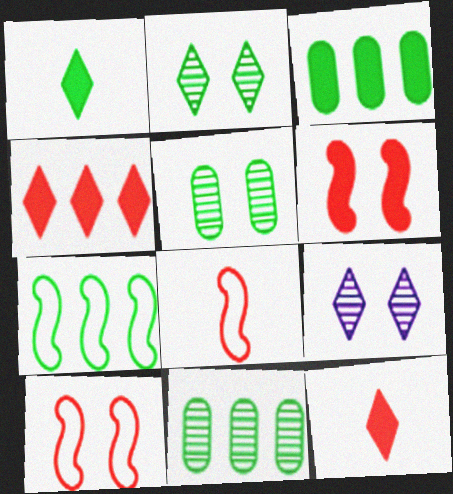[[1, 5, 7], 
[3, 8, 9]]